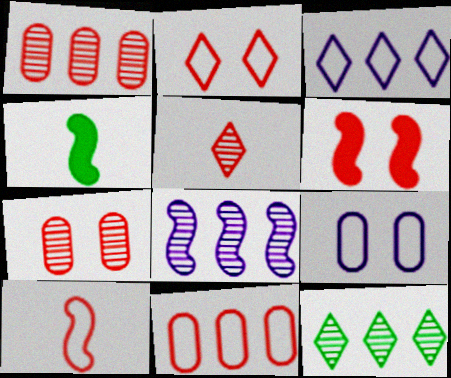[[1, 8, 12], 
[2, 6, 7], 
[2, 10, 11], 
[3, 4, 7], 
[5, 6, 11]]